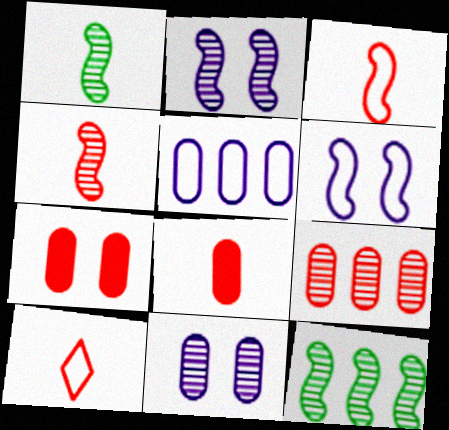[[2, 4, 12], 
[4, 8, 10]]